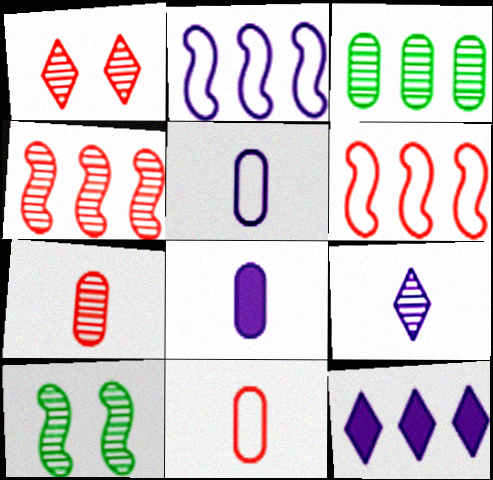[[1, 4, 7], 
[3, 6, 12], 
[10, 11, 12]]